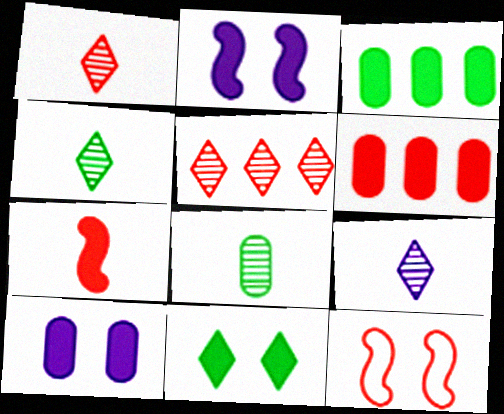[[1, 4, 9], 
[1, 6, 12], 
[3, 9, 12]]